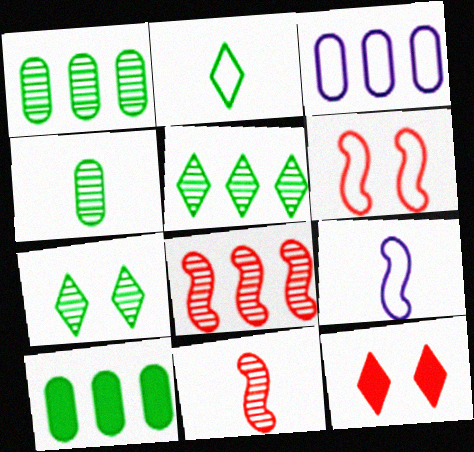[[1, 9, 12], 
[2, 3, 6]]